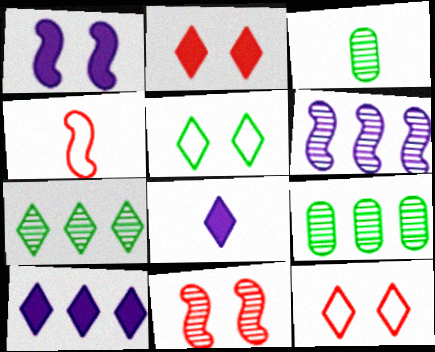[[3, 4, 8], 
[7, 8, 12]]